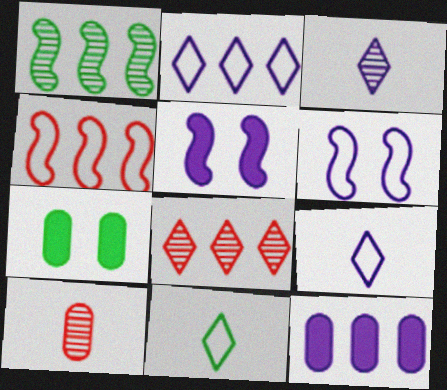[[1, 7, 11], 
[3, 4, 7], 
[3, 6, 12]]